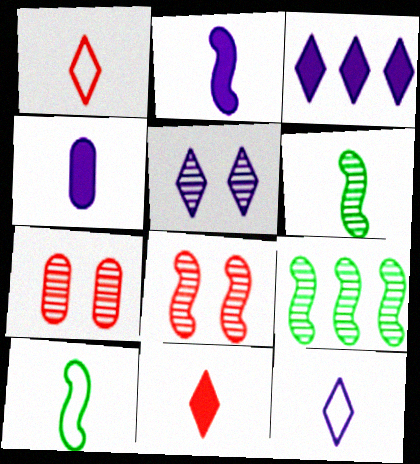[[1, 4, 6], 
[3, 5, 12], 
[3, 7, 10]]